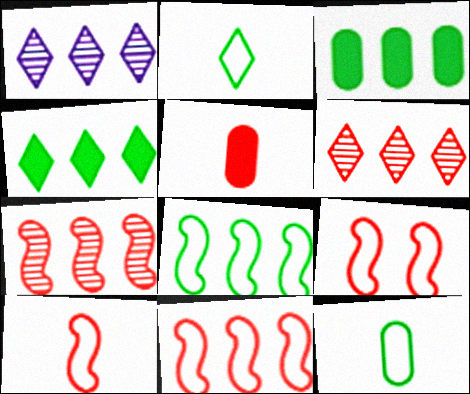[[1, 3, 11], 
[5, 6, 9], 
[9, 10, 11]]